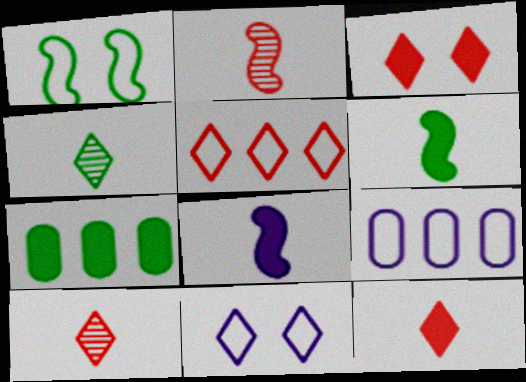[[1, 4, 7], 
[2, 7, 11], 
[3, 5, 10], 
[3, 7, 8]]